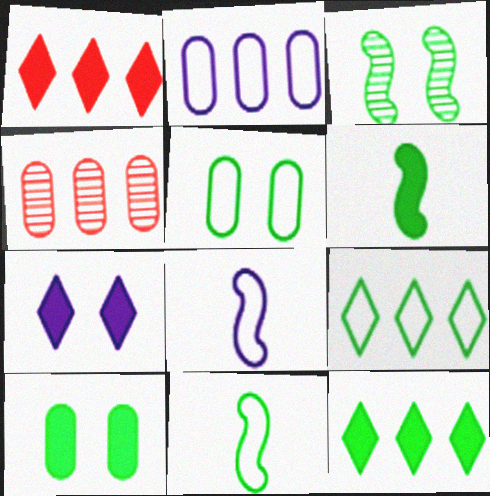[[4, 7, 11], 
[5, 9, 11], 
[6, 10, 12]]